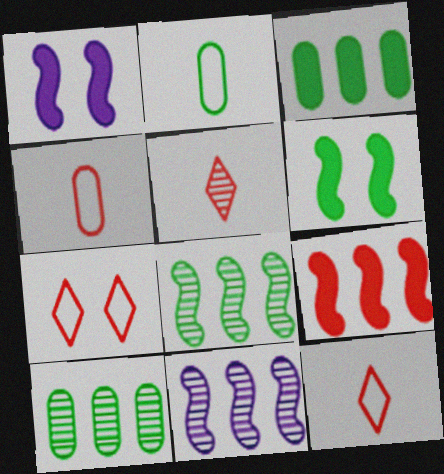[[1, 10, 12]]